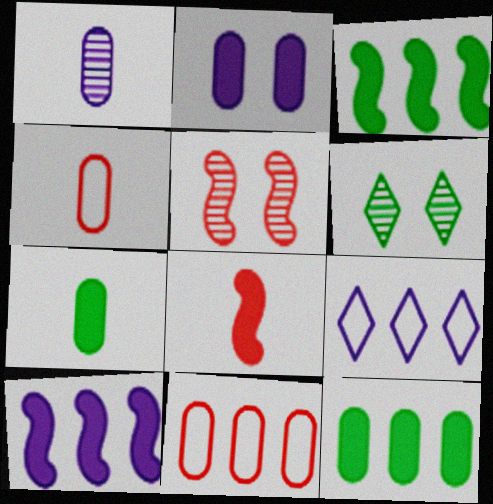[[1, 4, 7], 
[4, 6, 10], 
[5, 7, 9]]